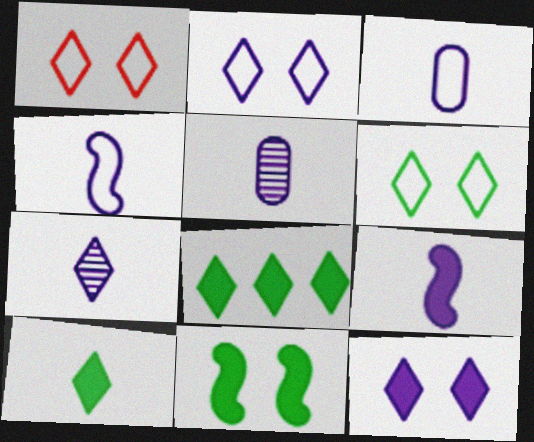[[1, 2, 6], 
[1, 7, 8], 
[3, 7, 9]]